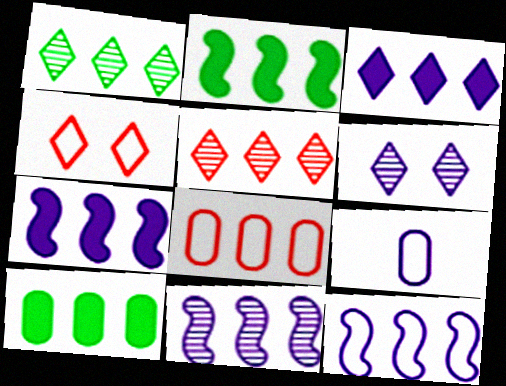[[1, 7, 8], 
[5, 10, 12], 
[6, 7, 9], 
[7, 11, 12]]